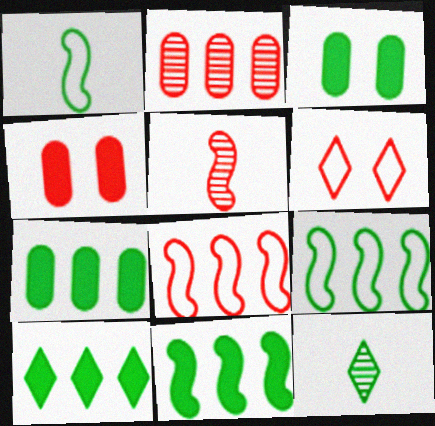[[3, 9, 12], 
[7, 10, 11]]